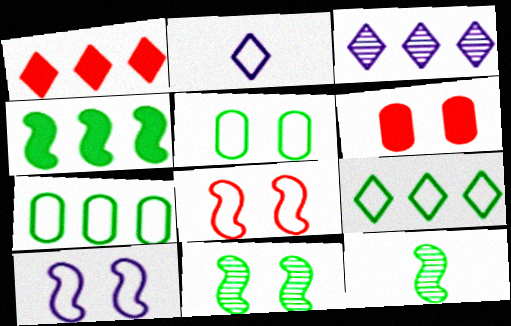[[1, 3, 9], 
[2, 7, 8]]